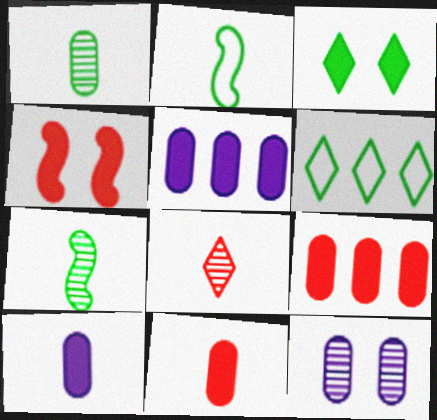[[2, 8, 10]]